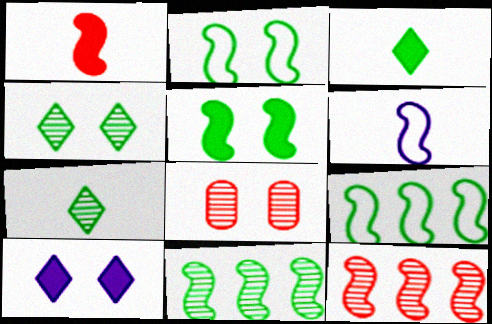[[2, 8, 10], 
[5, 6, 12]]